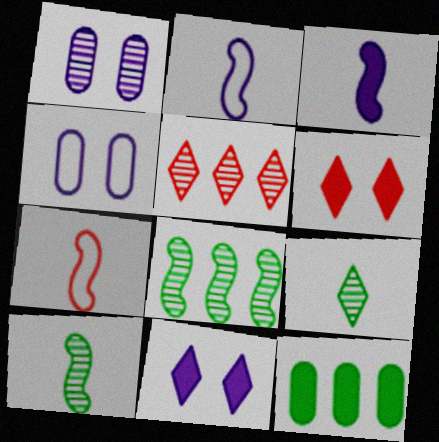[[1, 5, 10], 
[3, 6, 12], 
[3, 7, 10]]